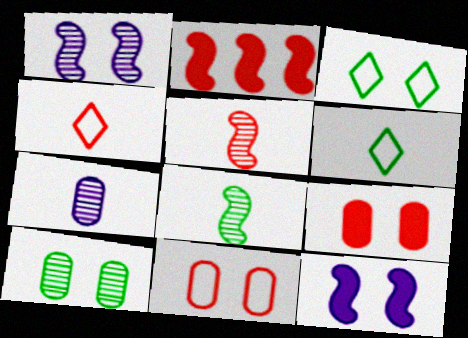[[1, 3, 9], 
[2, 3, 7]]